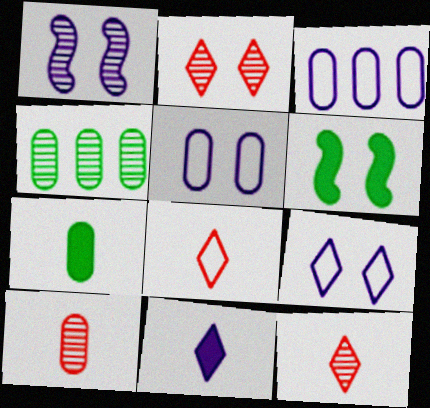[[1, 3, 11], 
[1, 4, 12], 
[2, 5, 6], 
[3, 6, 12]]